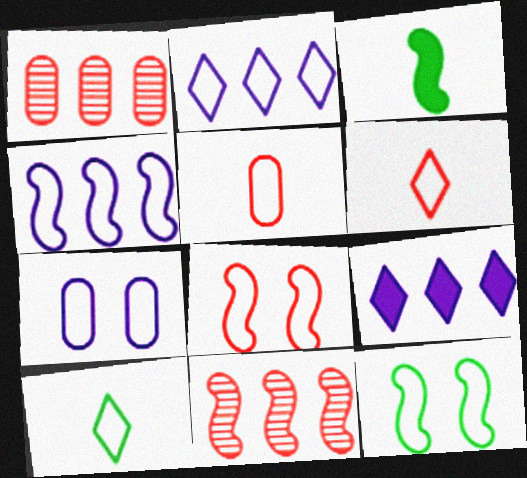[[2, 5, 12]]